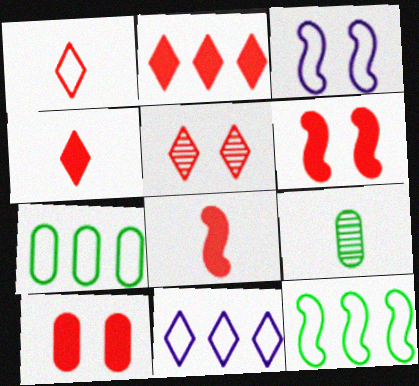[[1, 2, 5], 
[1, 3, 7], 
[2, 3, 9], 
[2, 8, 10], 
[6, 9, 11]]